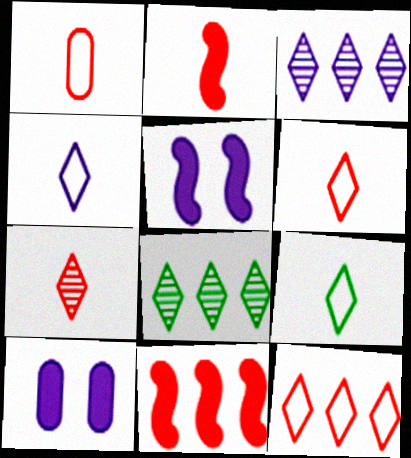[[1, 2, 7], 
[1, 5, 8], 
[4, 6, 9]]